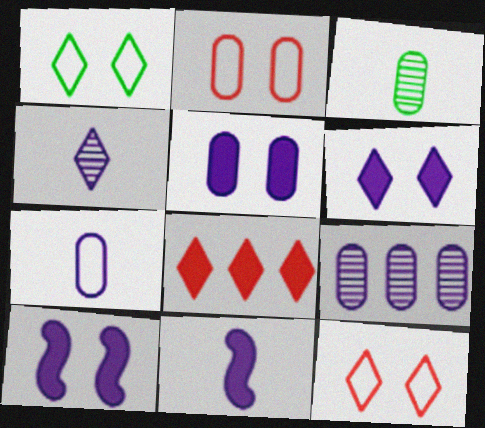[[1, 4, 8], 
[4, 7, 11], 
[5, 6, 10], 
[5, 7, 9]]